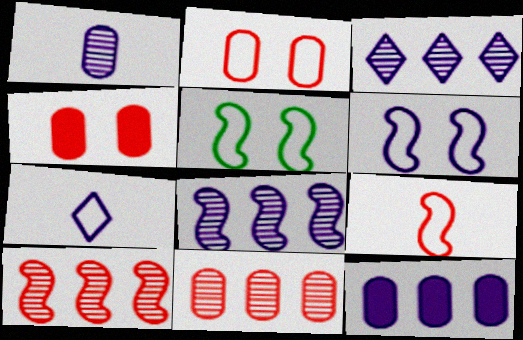[]